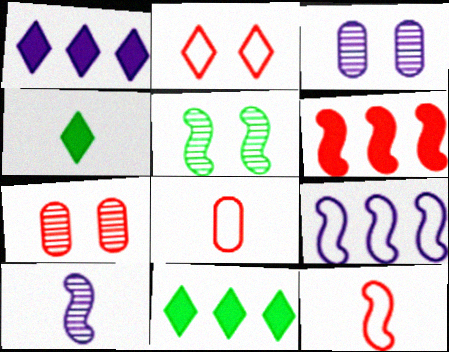[[1, 5, 8], 
[3, 11, 12], 
[4, 7, 9], 
[4, 8, 10]]